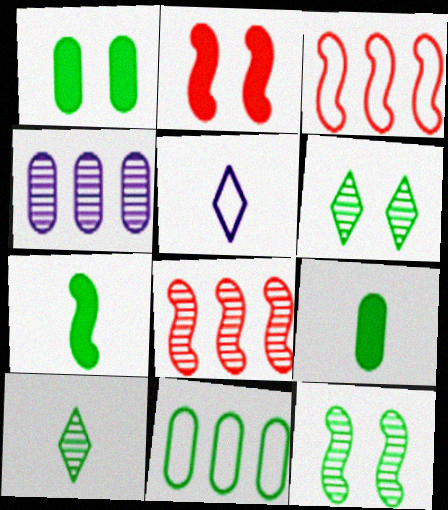[[1, 5, 8], 
[6, 7, 11]]